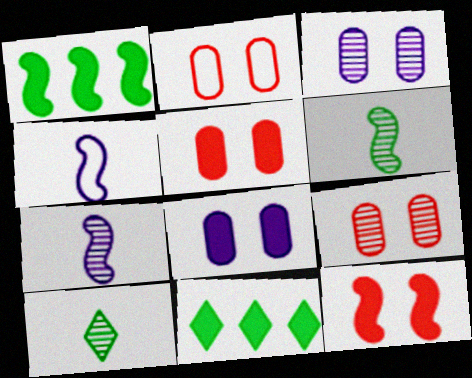[[2, 5, 9], 
[2, 7, 11], 
[4, 9, 11]]